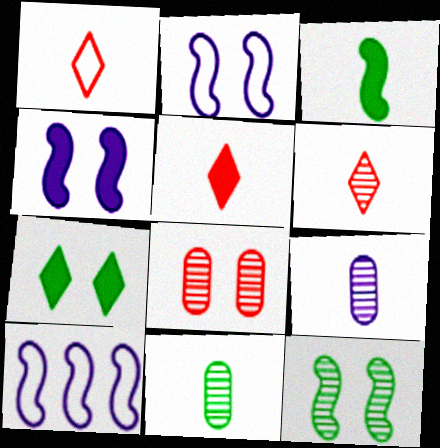[[1, 3, 9], 
[1, 5, 6], 
[2, 7, 8]]